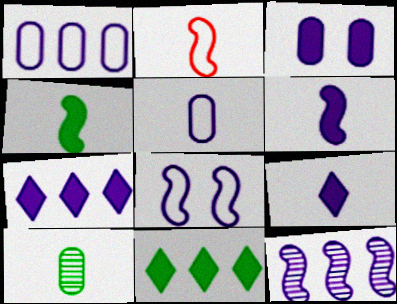[[1, 7, 12], 
[2, 9, 10], 
[3, 6, 7], 
[6, 8, 12]]